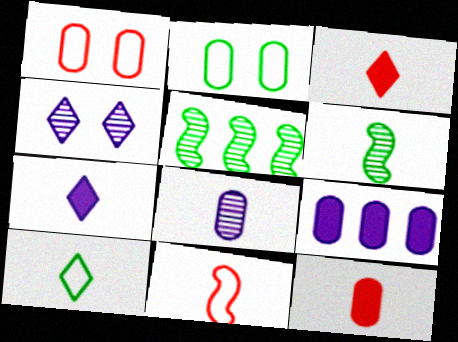[[1, 5, 7]]